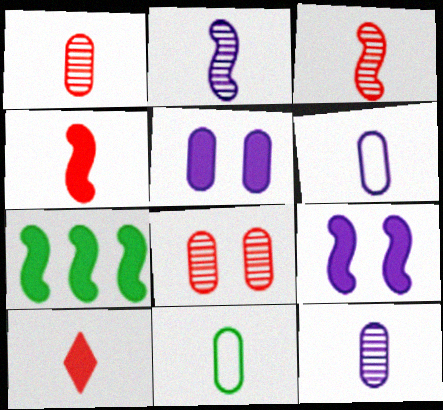[[2, 10, 11], 
[4, 7, 9], 
[5, 7, 10]]